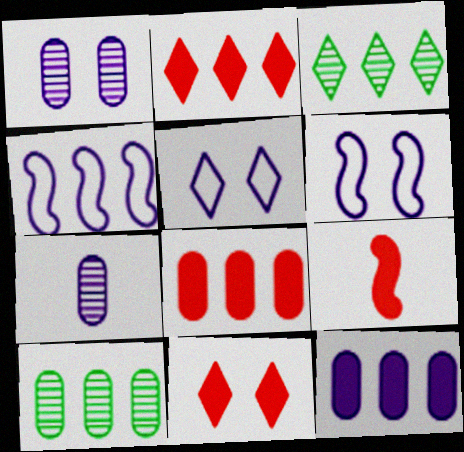[[2, 4, 10], 
[3, 4, 8], 
[5, 9, 10], 
[8, 9, 11]]